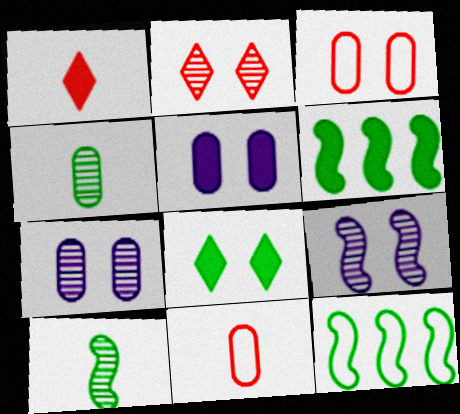[[1, 5, 6], 
[1, 7, 12], 
[3, 8, 9], 
[4, 8, 12]]